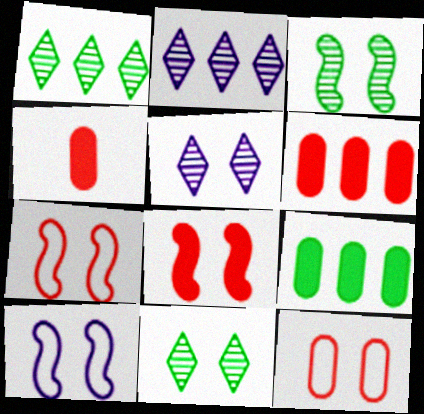[[1, 4, 10], 
[3, 8, 10]]